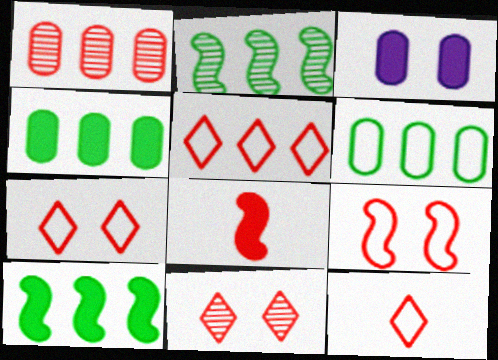[[1, 7, 8], 
[2, 3, 12], 
[5, 7, 12]]